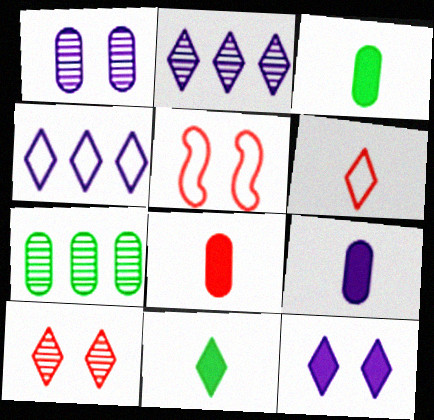[[2, 3, 5], 
[3, 8, 9], 
[4, 10, 11]]